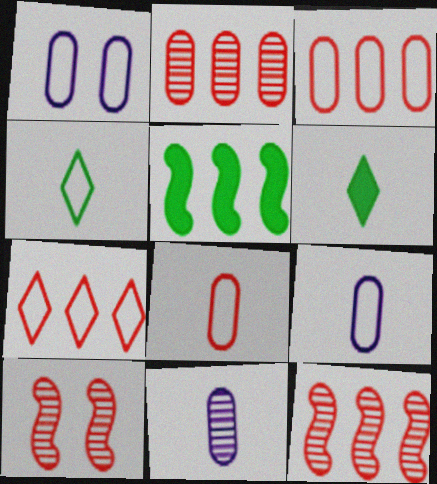[[1, 6, 12]]